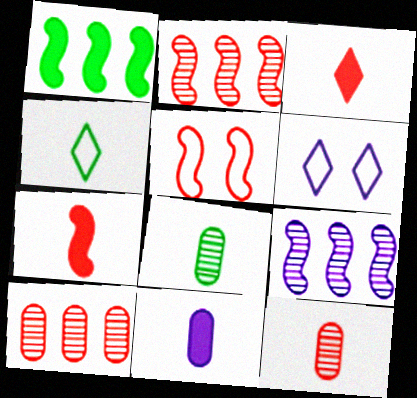[[1, 6, 12], 
[2, 5, 7], 
[3, 5, 10], 
[6, 9, 11]]